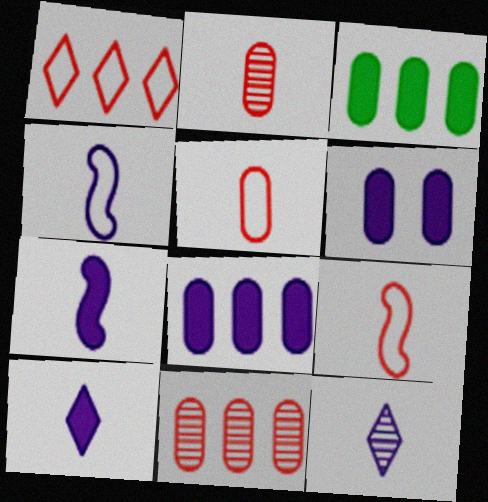[]